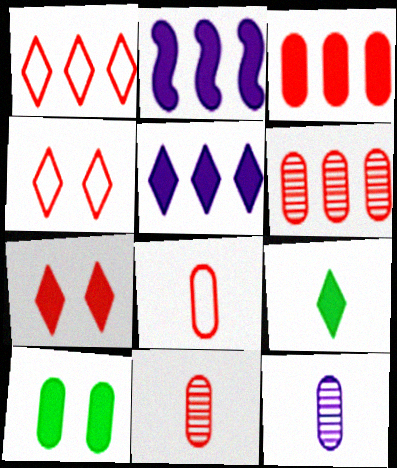[[5, 7, 9]]